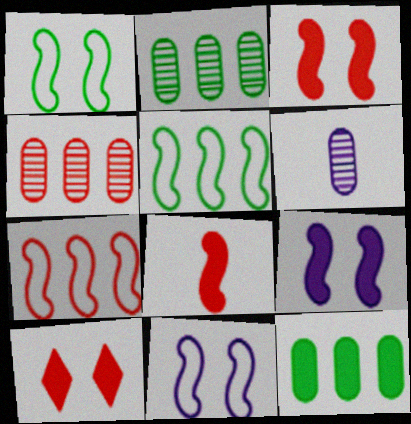[[5, 6, 10]]